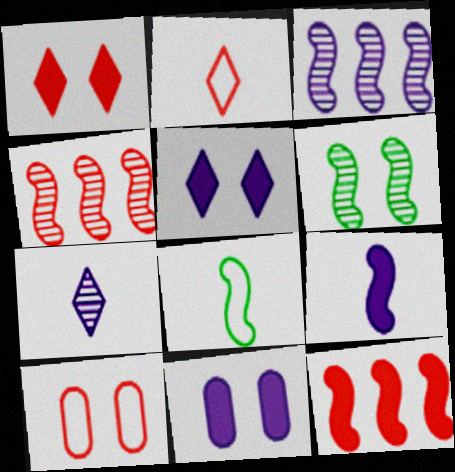[[5, 6, 10]]